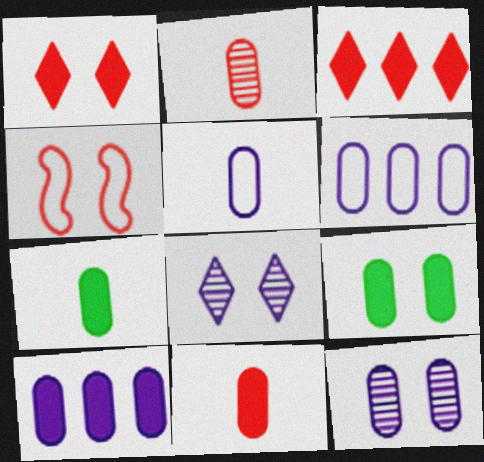[[2, 3, 4], 
[2, 5, 7], 
[2, 6, 9], 
[4, 8, 9], 
[5, 10, 12], 
[9, 10, 11]]